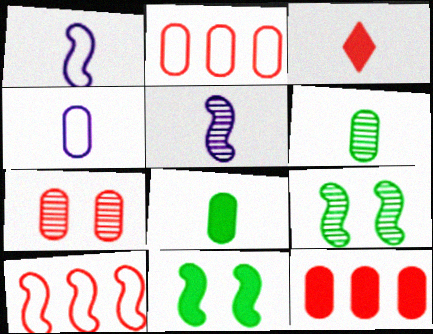[[1, 3, 6], 
[3, 7, 10], 
[5, 10, 11]]